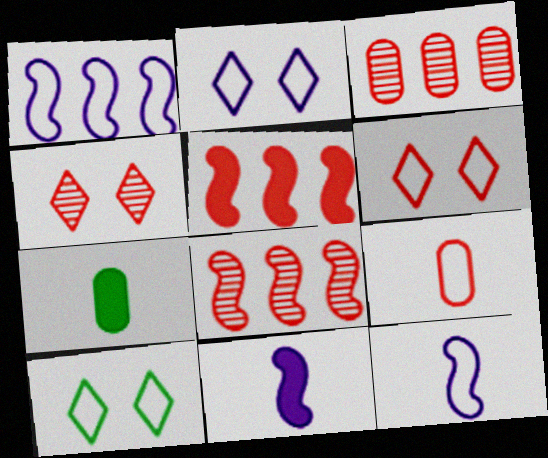[[1, 4, 7], 
[1, 9, 10], 
[2, 6, 10], 
[2, 7, 8], 
[3, 10, 11], 
[4, 5, 9]]